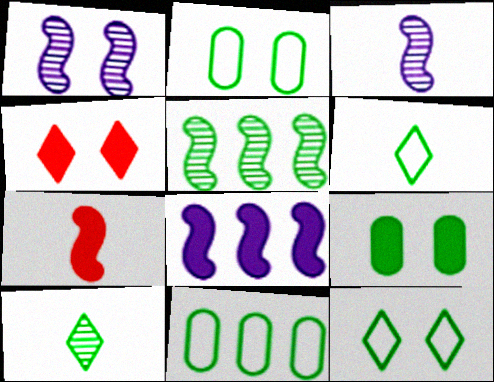[[1, 2, 4], 
[3, 4, 11], 
[5, 6, 9]]